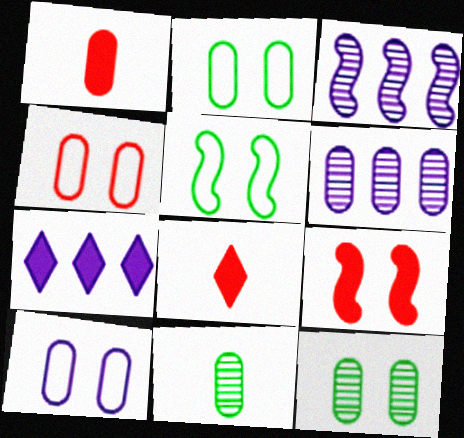[[1, 2, 6], 
[2, 3, 8], 
[2, 4, 10], 
[5, 6, 8]]